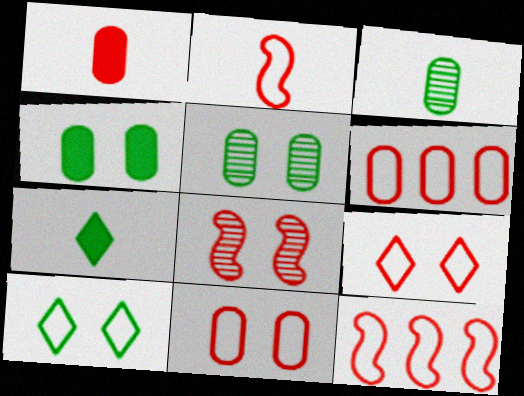[[2, 6, 9]]